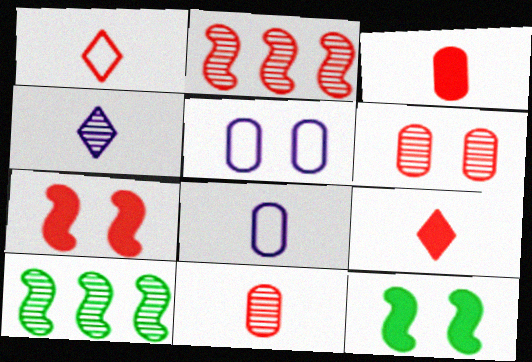[[4, 6, 10], 
[5, 9, 10]]